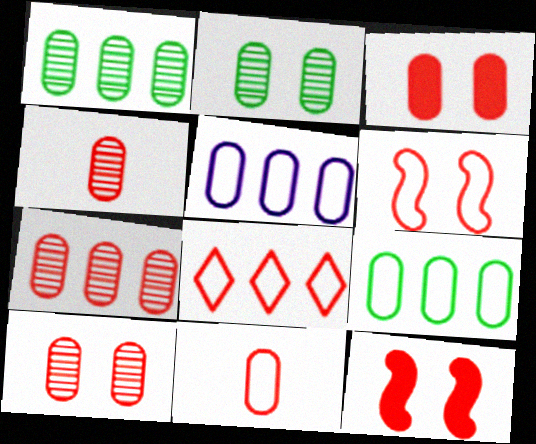[[3, 7, 11], 
[4, 7, 10], 
[4, 8, 12], 
[6, 8, 11]]